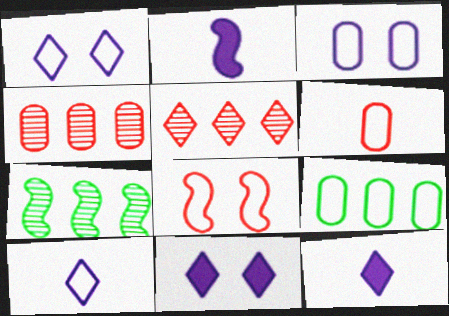[[2, 7, 8], 
[3, 6, 9], 
[6, 7, 11], 
[8, 9, 10]]